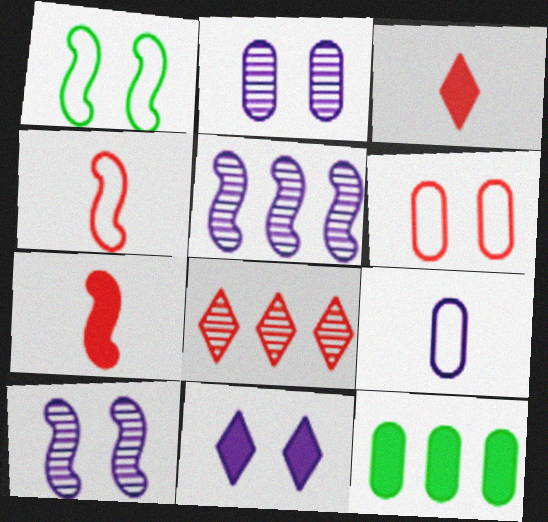[[1, 5, 7], 
[5, 9, 11], 
[6, 7, 8], 
[7, 11, 12]]